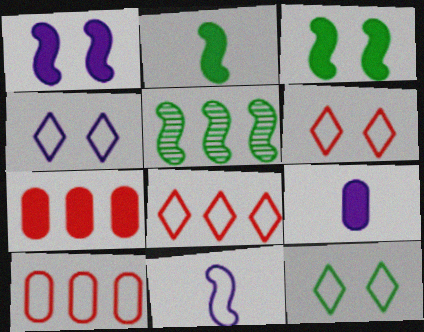[[4, 6, 12], 
[5, 6, 9], 
[10, 11, 12]]